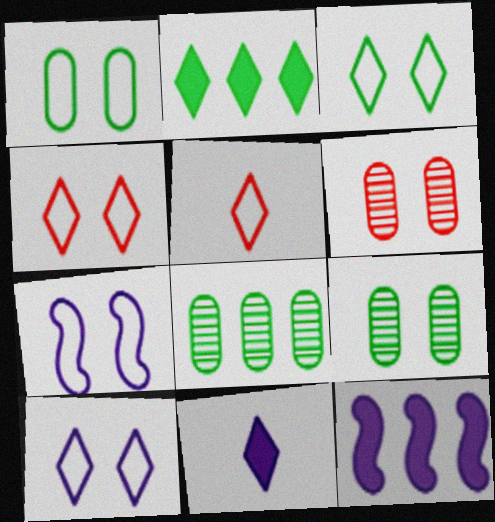[[1, 4, 7], 
[3, 4, 10], 
[5, 9, 12]]